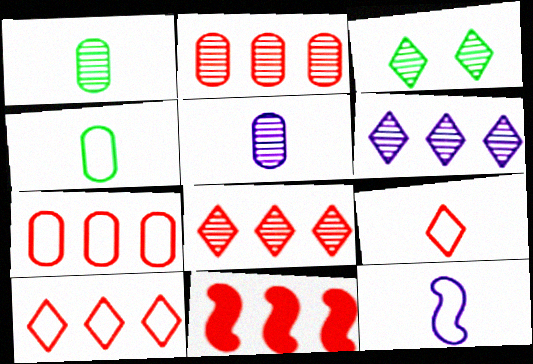[[2, 10, 11], 
[4, 9, 12], 
[7, 8, 11]]